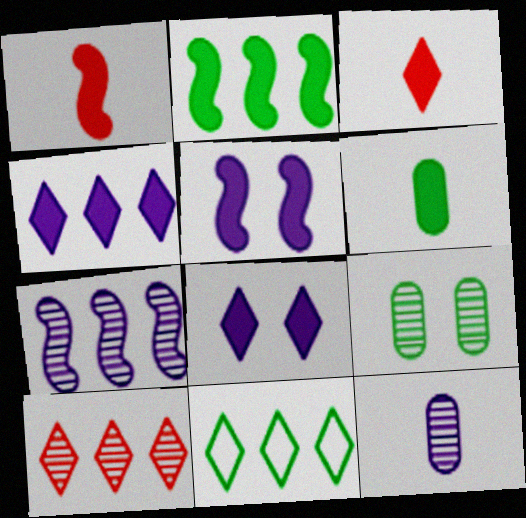[[1, 2, 5], 
[4, 10, 11]]